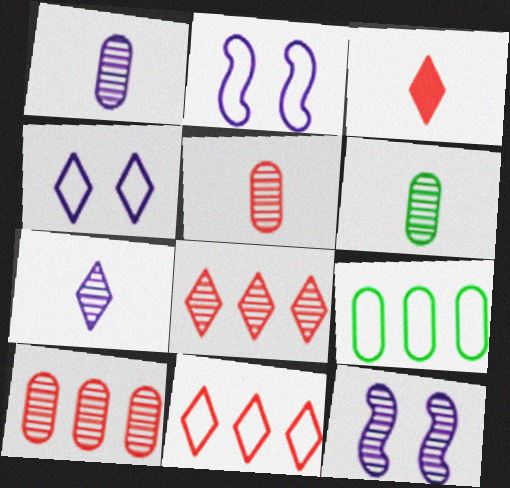[[1, 5, 6], 
[3, 9, 12], 
[6, 8, 12]]